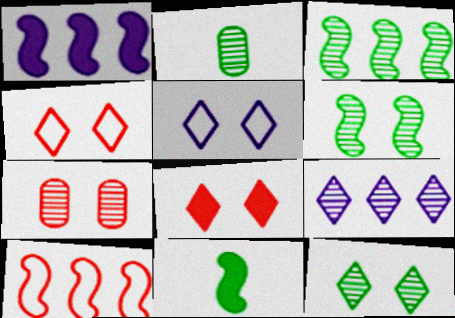[[1, 2, 4], 
[1, 3, 10], 
[2, 3, 12], 
[5, 8, 12]]